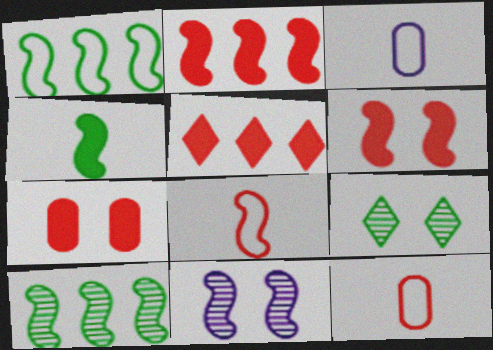[[2, 3, 9]]